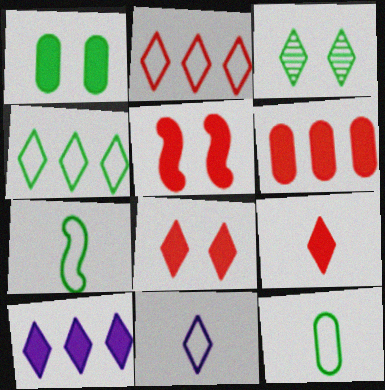[[5, 6, 9]]